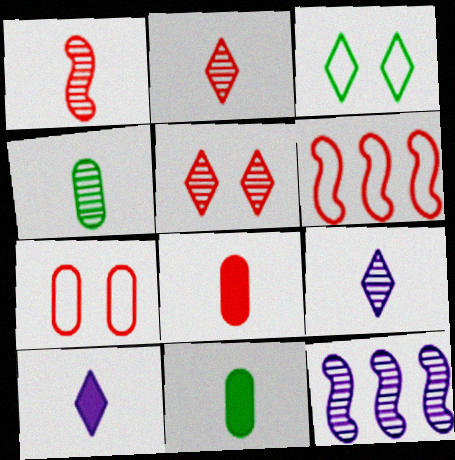[[1, 4, 9], 
[3, 8, 12], 
[4, 5, 12], 
[5, 6, 8]]